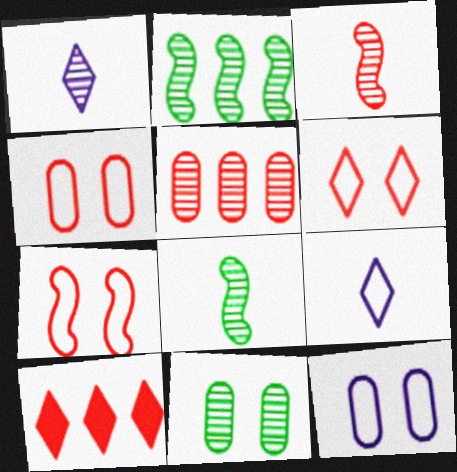[[3, 4, 10], 
[4, 6, 7], 
[8, 10, 12]]